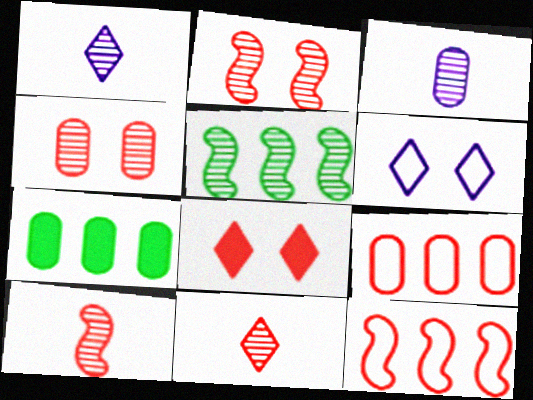[[1, 4, 5], 
[6, 7, 10], 
[8, 9, 10]]